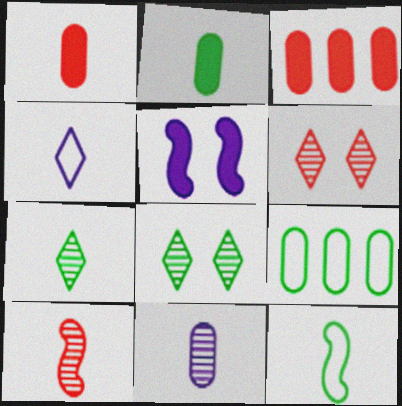[[2, 4, 10], 
[2, 7, 12], 
[7, 10, 11]]